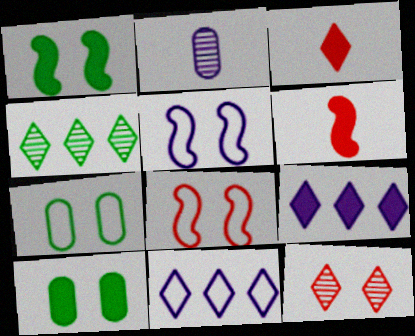[[2, 5, 9], 
[5, 10, 12], 
[6, 9, 10]]